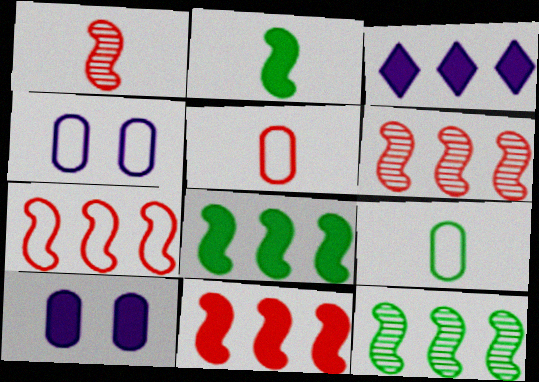[[6, 7, 11]]